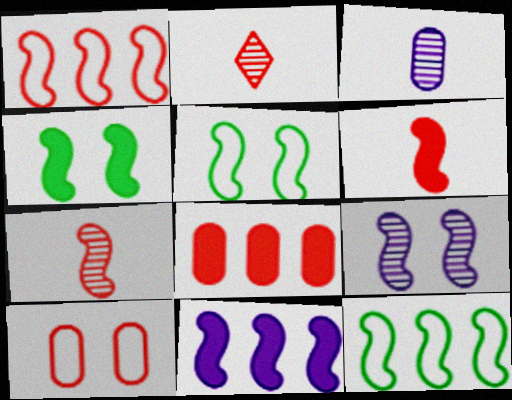[[4, 6, 11], 
[5, 7, 11], 
[6, 9, 12]]